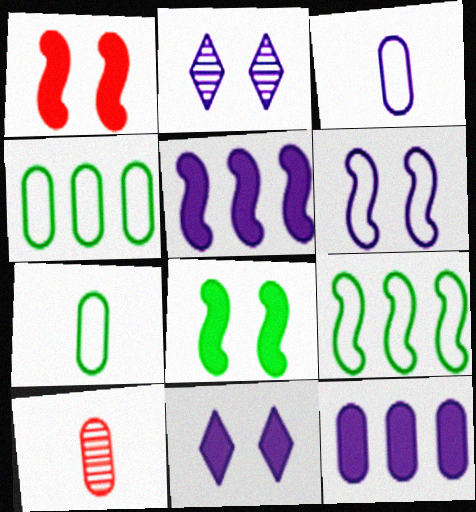[[2, 3, 5], 
[9, 10, 11]]